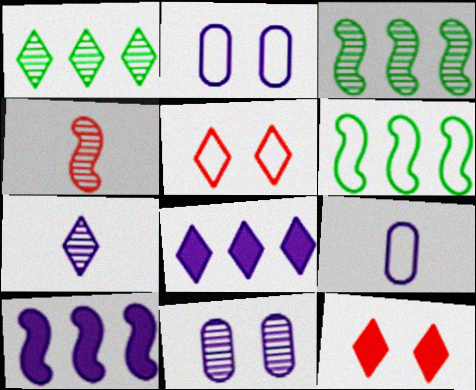[[1, 4, 11], 
[2, 7, 10], 
[3, 9, 12], 
[5, 6, 9]]